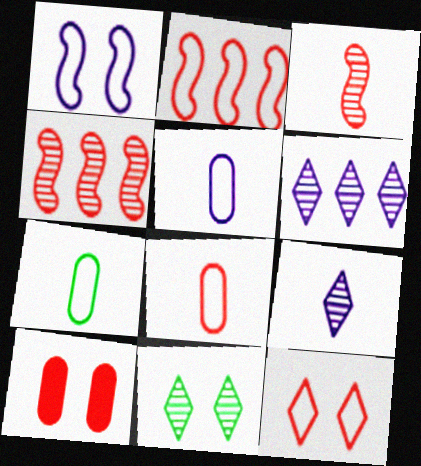[[1, 10, 11], 
[2, 8, 12], 
[5, 7, 8]]